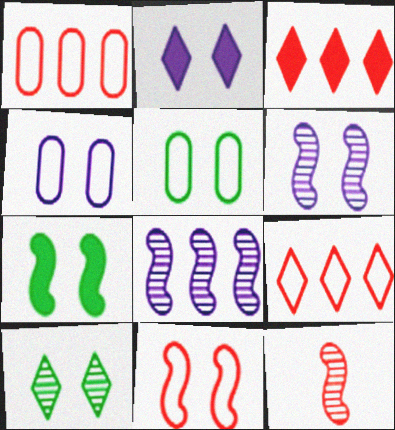[[2, 4, 6], 
[5, 7, 10], 
[6, 7, 11]]